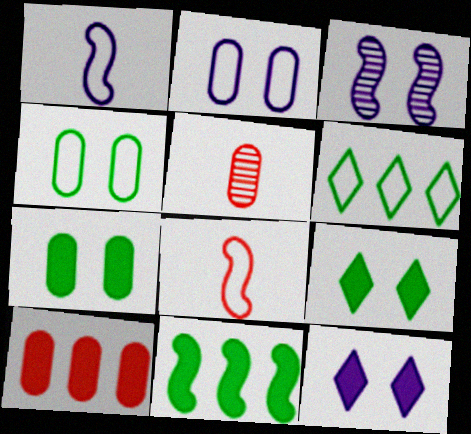[[2, 3, 12], 
[2, 6, 8], 
[3, 8, 11]]